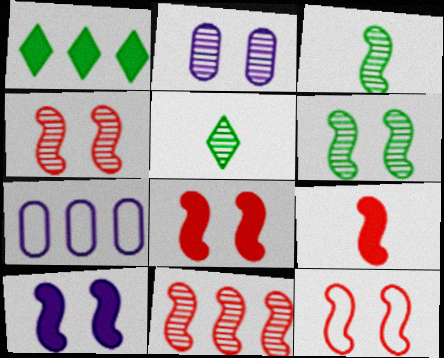[[1, 7, 11], 
[2, 5, 11], 
[4, 8, 12], 
[5, 7, 8], 
[6, 10, 12], 
[9, 11, 12]]